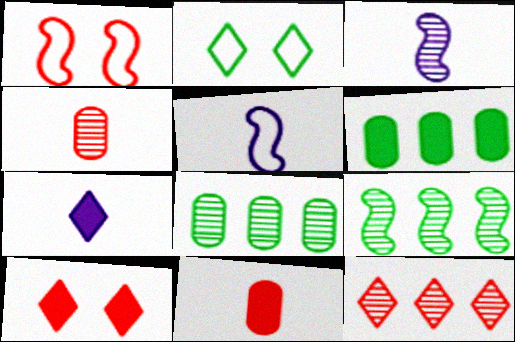[[1, 7, 8], 
[1, 11, 12], 
[2, 7, 12], 
[5, 8, 10]]